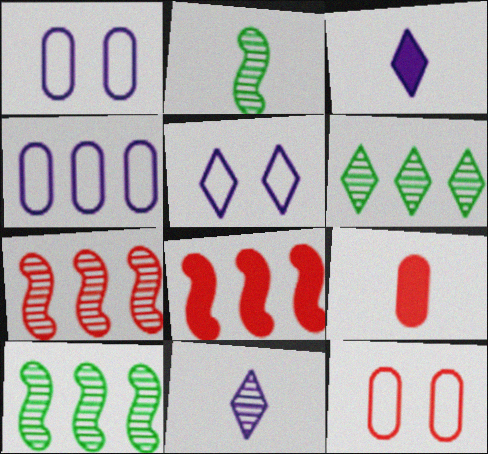[[3, 10, 12], 
[4, 6, 8], 
[5, 9, 10]]